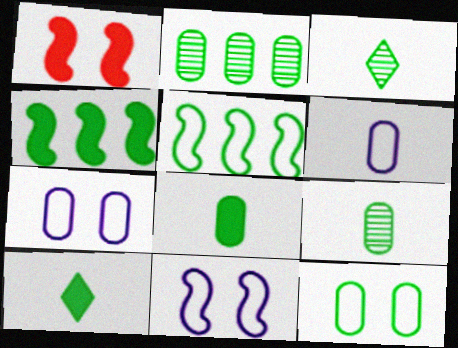[[2, 8, 12], 
[3, 4, 12]]